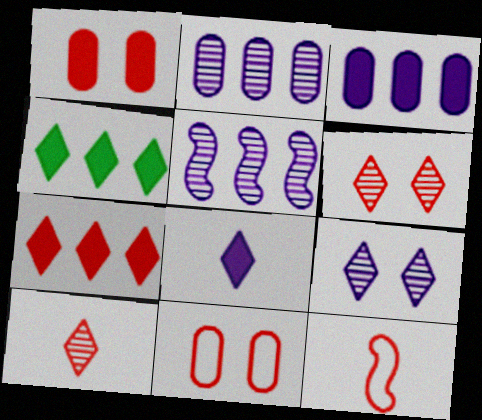[]